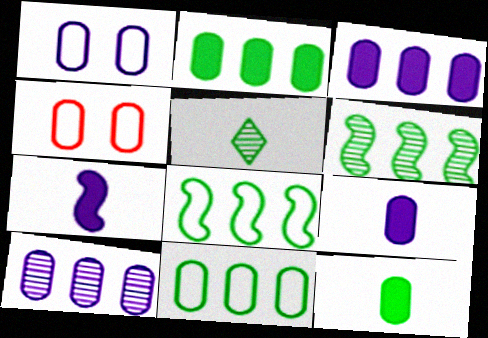[[1, 9, 10], 
[4, 10, 12]]